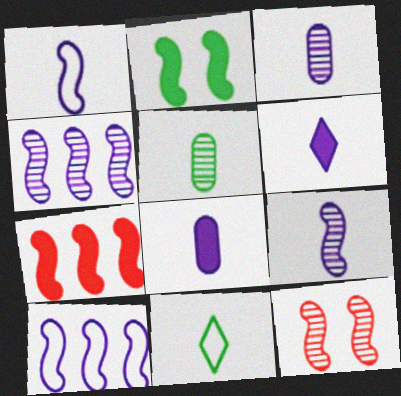[[1, 3, 6]]